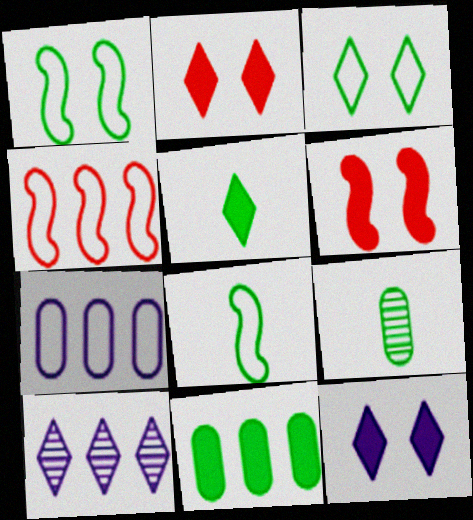[[4, 9, 12], 
[4, 10, 11], 
[5, 8, 9]]